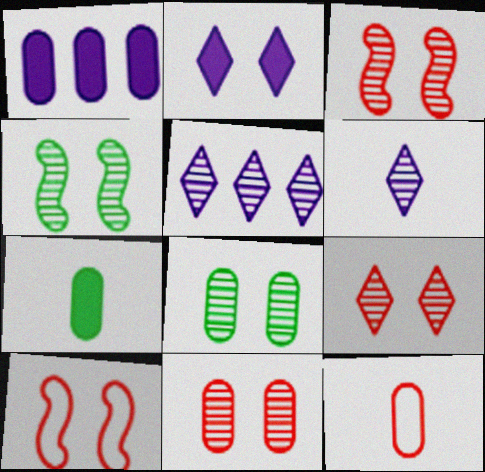[[1, 8, 12], 
[2, 8, 10], 
[3, 9, 11], 
[5, 7, 10]]